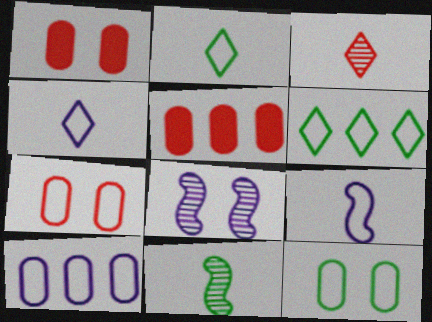[[2, 5, 8], 
[6, 7, 9]]